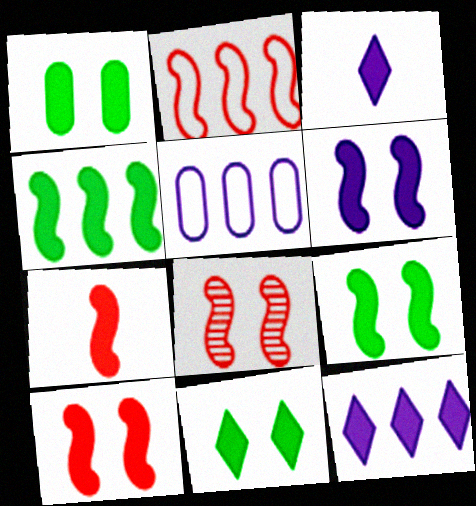[[1, 7, 12], 
[1, 9, 11], 
[2, 7, 8], 
[4, 6, 7], 
[6, 9, 10]]